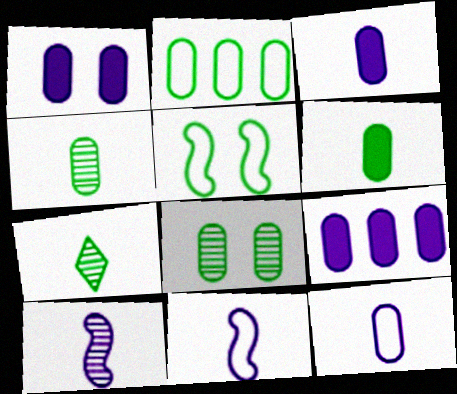[[1, 3, 9], 
[2, 6, 8]]